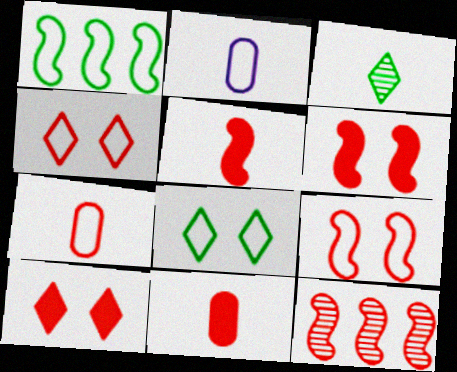[[1, 2, 4], 
[2, 3, 5], 
[4, 11, 12], 
[5, 9, 12], 
[7, 10, 12]]